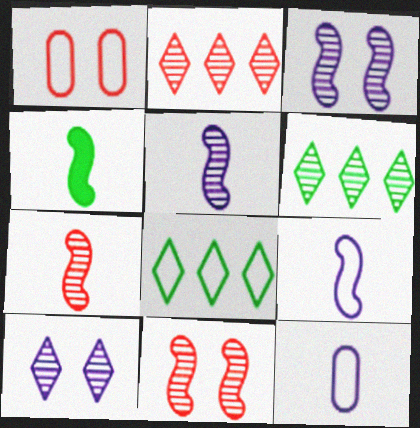[[1, 8, 9], 
[4, 7, 9]]